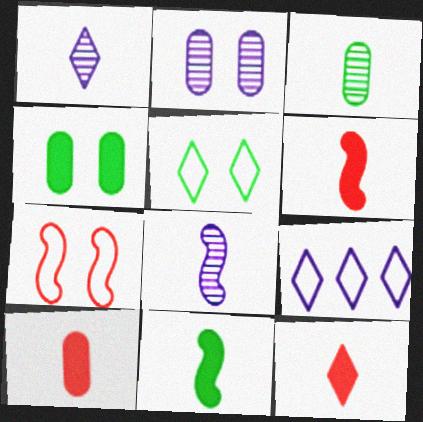[[6, 10, 12]]